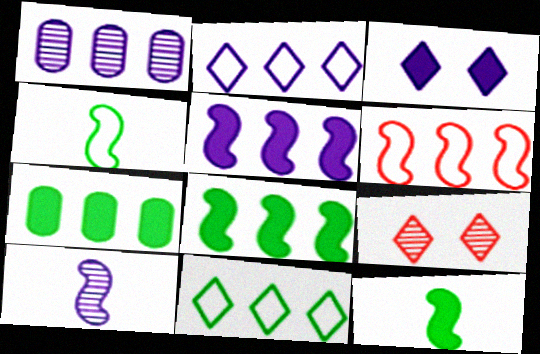[[1, 2, 5]]